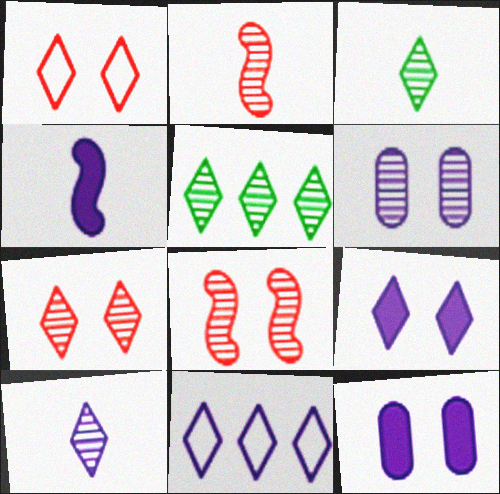[[2, 5, 6], 
[4, 6, 11], 
[5, 7, 10], 
[9, 10, 11]]